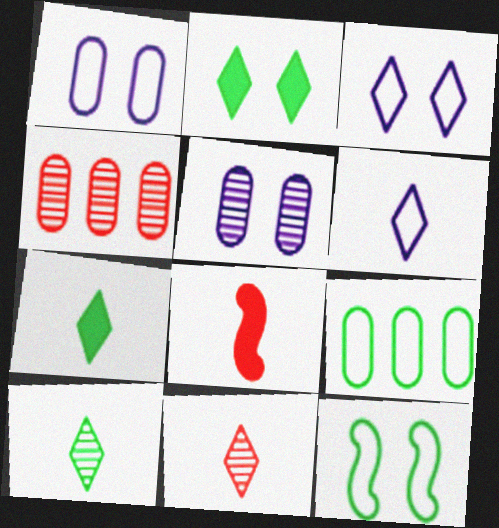[[6, 7, 11]]